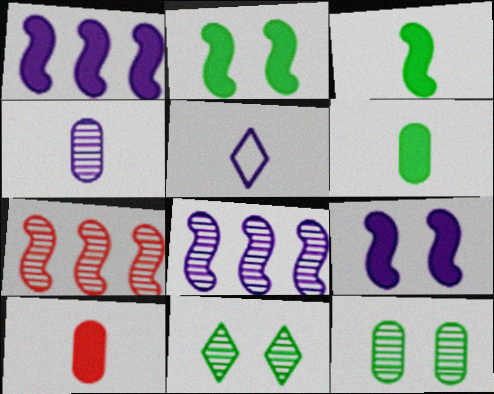[[4, 7, 11]]